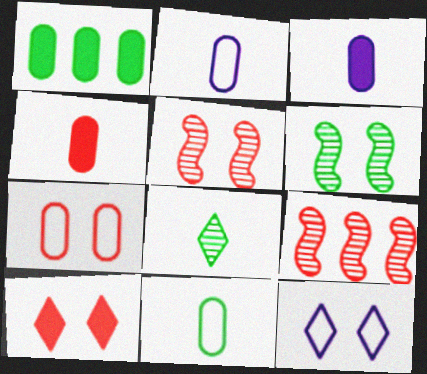[[5, 7, 10]]